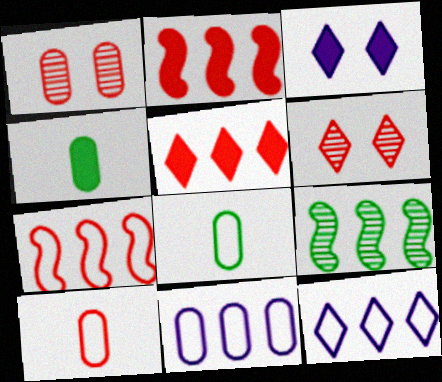[[1, 4, 11], 
[2, 3, 4], 
[2, 6, 10], 
[3, 9, 10], 
[5, 9, 11]]